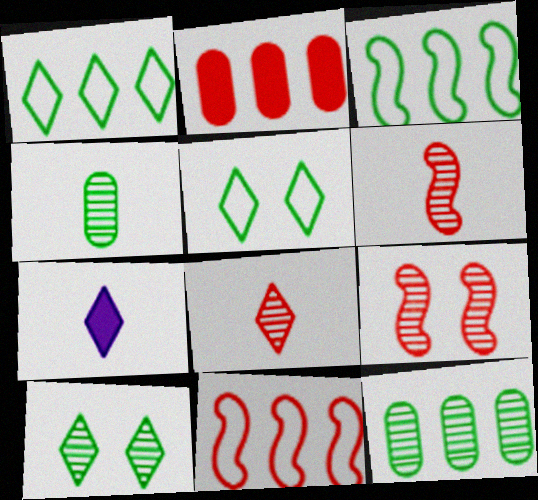[]